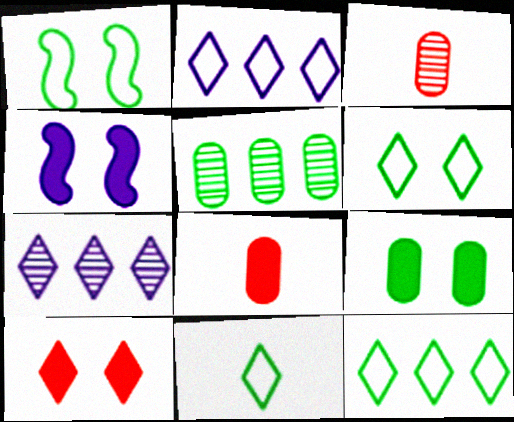[[1, 7, 8], 
[3, 4, 12], 
[4, 9, 10], 
[6, 11, 12], 
[7, 10, 11]]